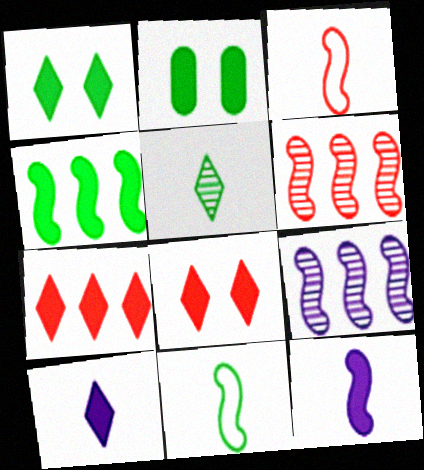[[1, 7, 10], 
[2, 7, 12]]